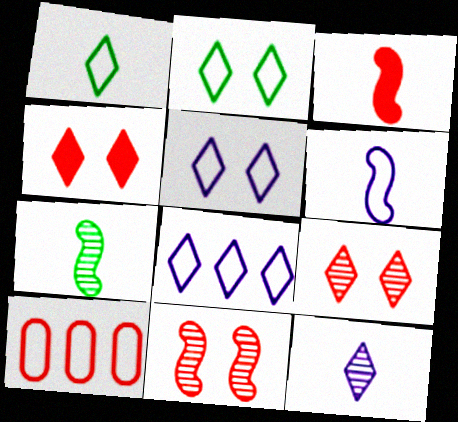[[2, 6, 10], 
[3, 6, 7], 
[3, 9, 10]]